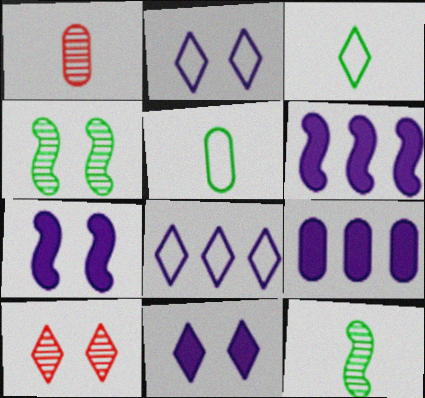[[5, 6, 10]]